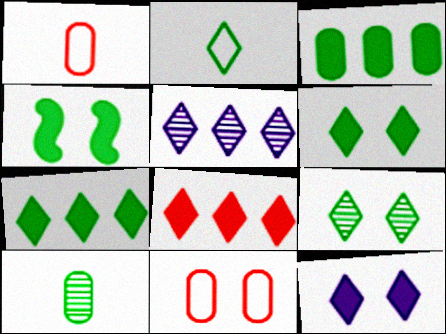[[1, 4, 5], 
[2, 7, 9]]